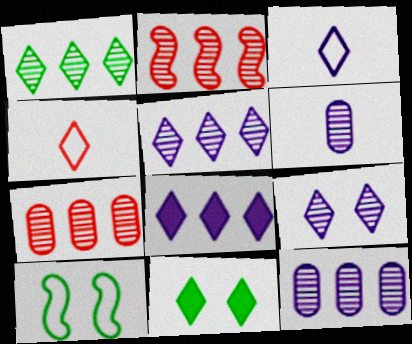[[1, 2, 12], 
[3, 8, 9], 
[4, 5, 11]]